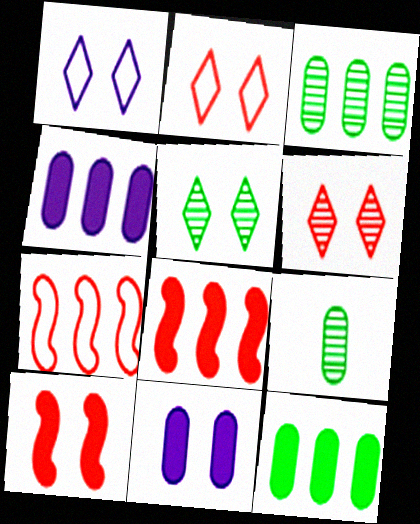[[1, 8, 9]]